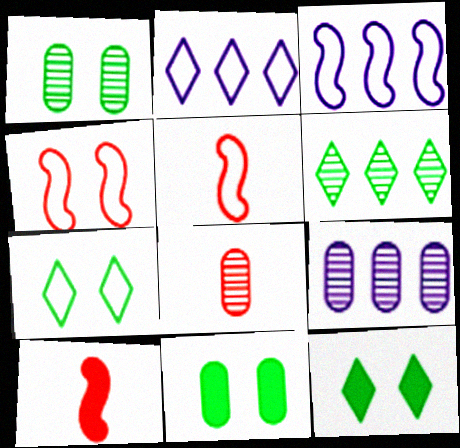[[1, 2, 10], 
[1, 8, 9], 
[3, 8, 12], 
[5, 9, 12], 
[7, 9, 10]]